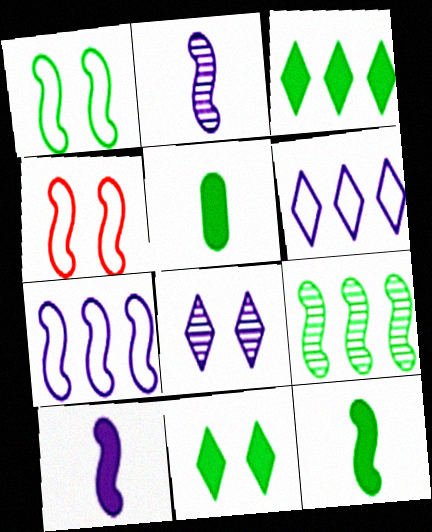[[1, 9, 12], 
[4, 9, 10]]